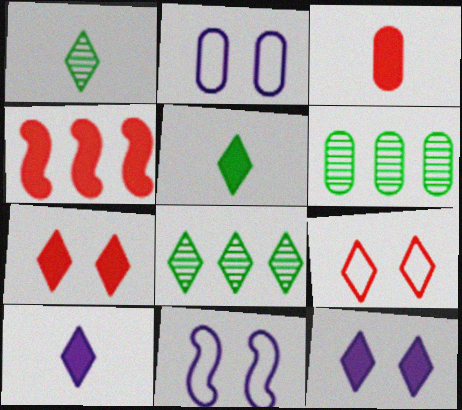[[1, 2, 4], 
[2, 3, 6], 
[3, 4, 7], 
[3, 8, 11], 
[8, 9, 10]]